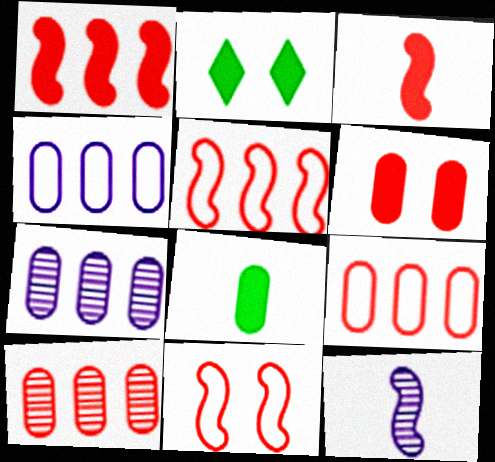[[2, 9, 12]]